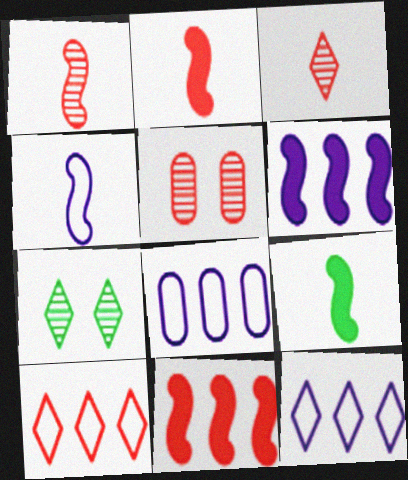[[1, 4, 9], 
[2, 5, 10], 
[2, 7, 8], 
[5, 9, 12]]